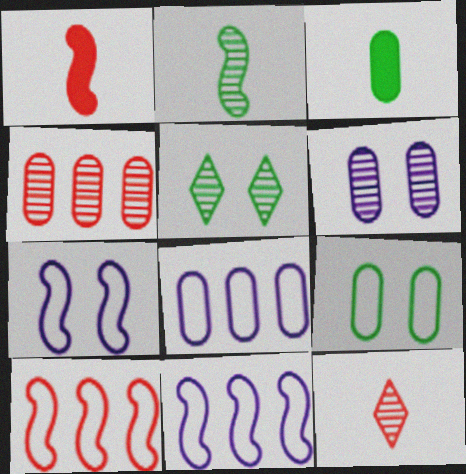[[1, 5, 8]]